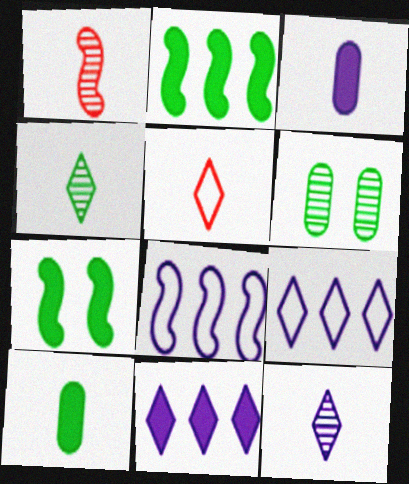[[1, 7, 8]]